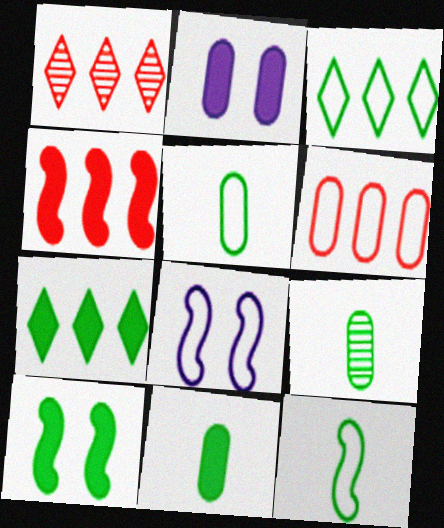[[1, 2, 12], 
[1, 4, 6], 
[1, 8, 11], 
[2, 6, 9], 
[3, 9, 10], 
[5, 9, 11], 
[7, 10, 11]]